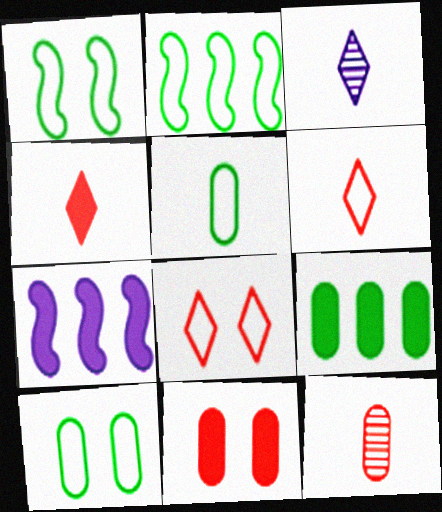[[2, 3, 11]]